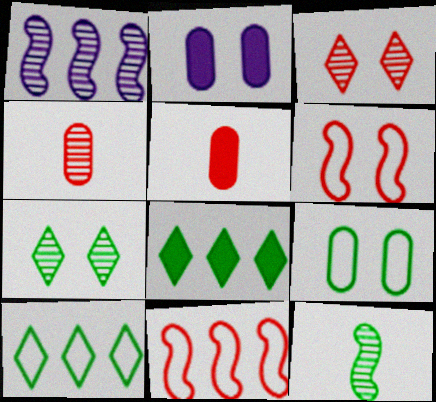[[1, 4, 7], 
[2, 6, 7], 
[3, 5, 11], 
[8, 9, 12]]